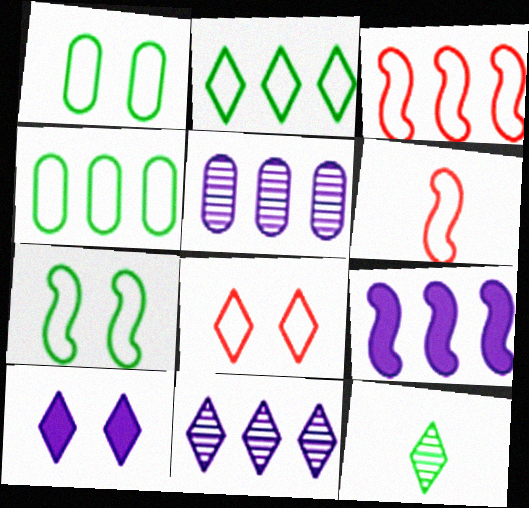[]